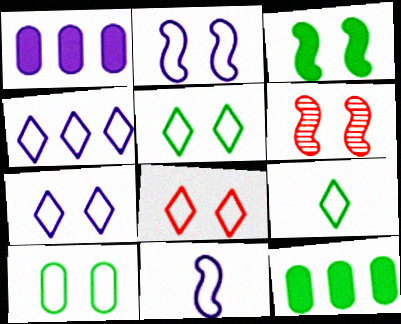[[1, 6, 9], 
[2, 3, 6], 
[2, 8, 10], 
[4, 8, 9], 
[5, 7, 8]]